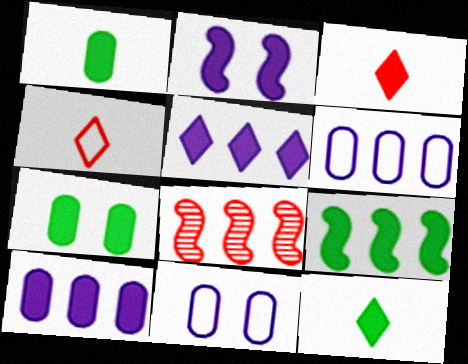[[7, 9, 12], 
[8, 11, 12]]